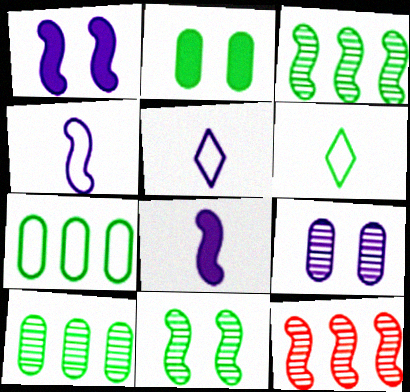[[2, 3, 6], 
[2, 5, 12]]